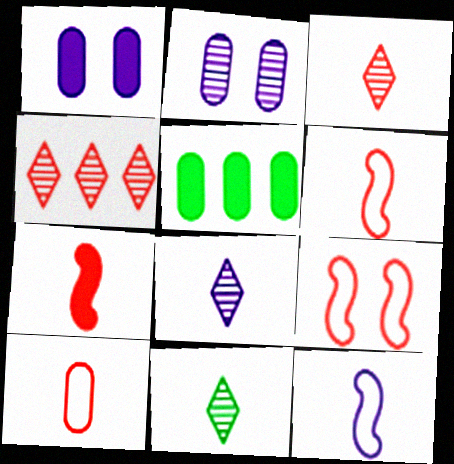[[2, 5, 10], 
[3, 7, 10], 
[3, 8, 11], 
[5, 8, 9]]